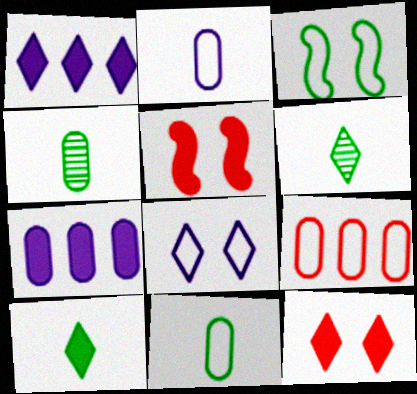[[1, 10, 12], 
[5, 7, 10]]